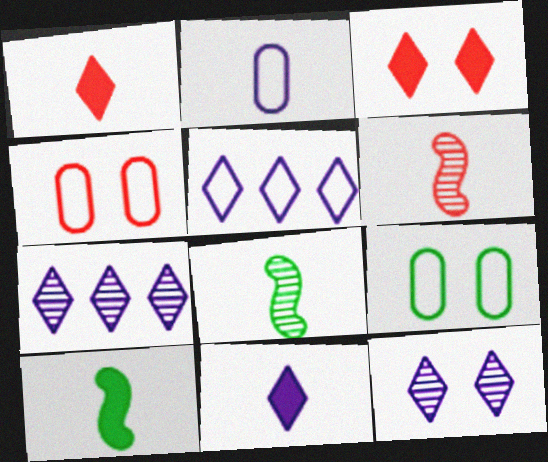[[1, 2, 8], 
[4, 7, 10], 
[5, 11, 12]]